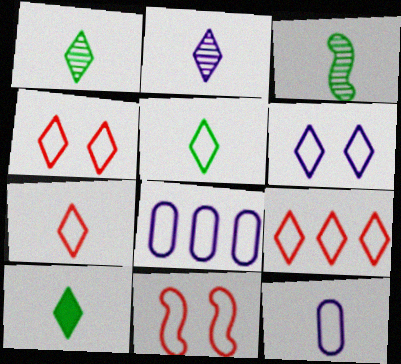[[1, 5, 10], 
[2, 7, 10], 
[4, 7, 9], 
[5, 6, 9], 
[5, 8, 11]]